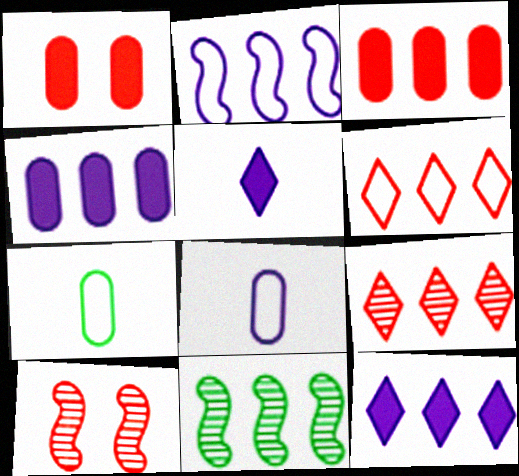[[4, 6, 11], 
[7, 10, 12]]